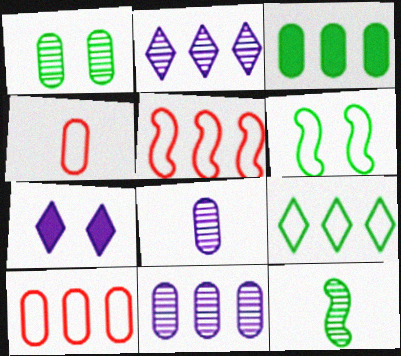[[2, 3, 5], 
[3, 10, 11], 
[7, 10, 12]]